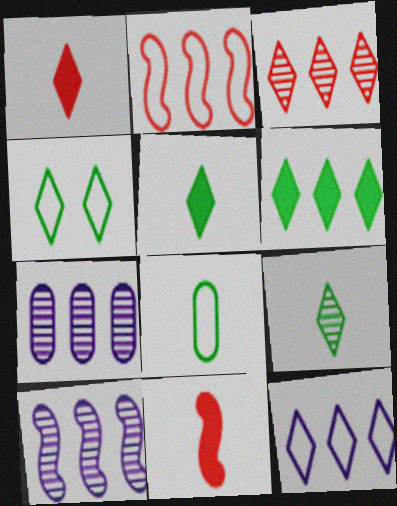[[2, 6, 7], 
[3, 6, 12], 
[4, 6, 9], 
[4, 7, 11]]